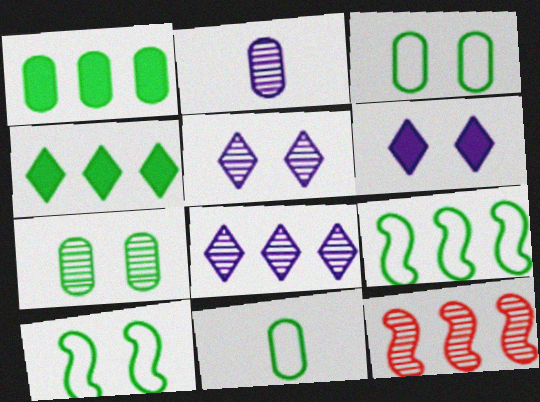[[1, 7, 11], 
[6, 11, 12]]